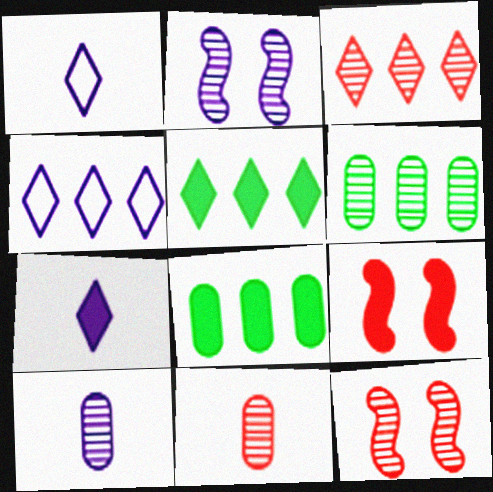[[1, 6, 9], 
[1, 8, 12], 
[3, 4, 5], 
[3, 11, 12], 
[7, 8, 9]]